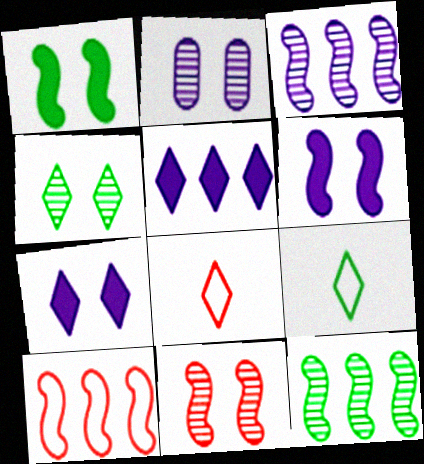[[2, 4, 11], 
[4, 5, 8]]